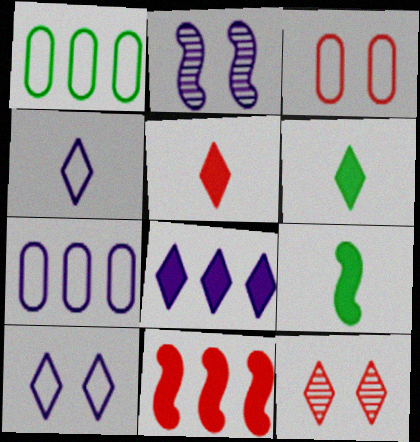[[1, 2, 5], 
[7, 9, 12]]